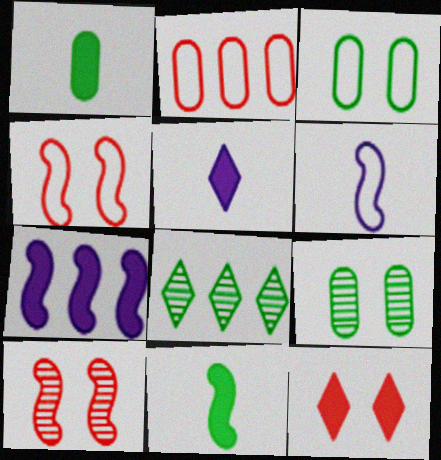[[1, 7, 12], 
[2, 7, 8], 
[3, 8, 11]]